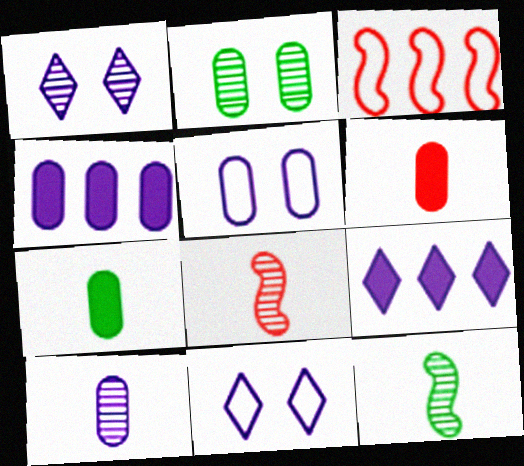[[1, 3, 7], 
[4, 5, 10]]